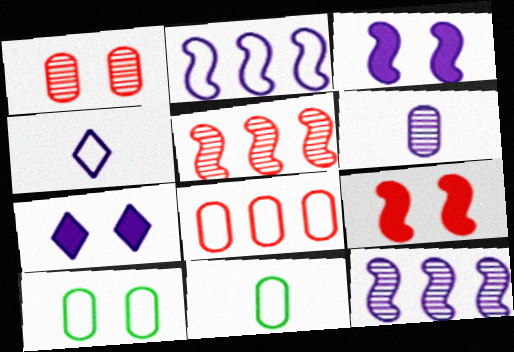[[2, 6, 7], 
[5, 7, 11]]